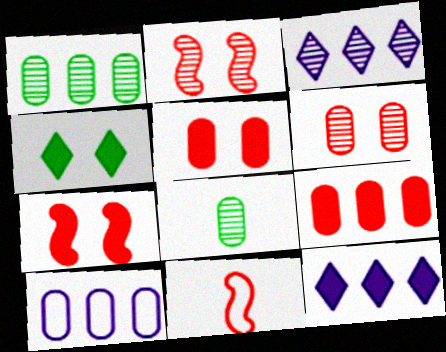[[1, 9, 10], 
[2, 3, 8], 
[5, 8, 10]]